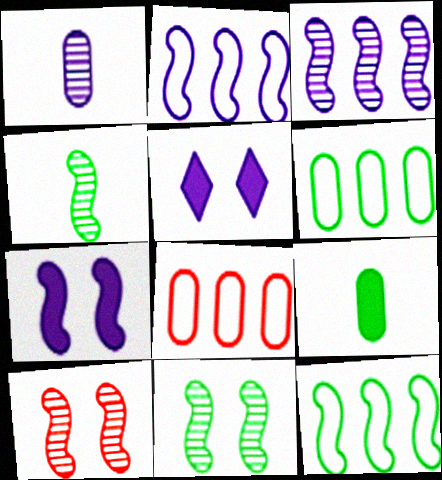[[1, 2, 5], 
[3, 4, 10], 
[4, 5, 8]]